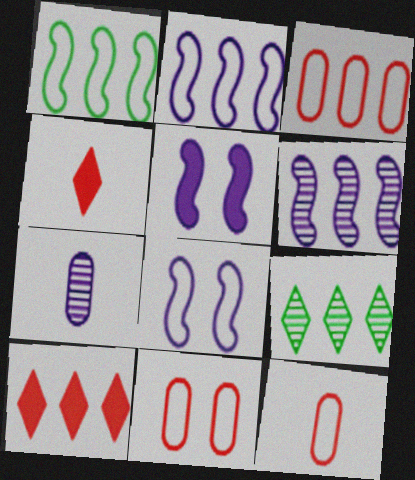[[3, 11, 12], 
[5, 9, 12]]